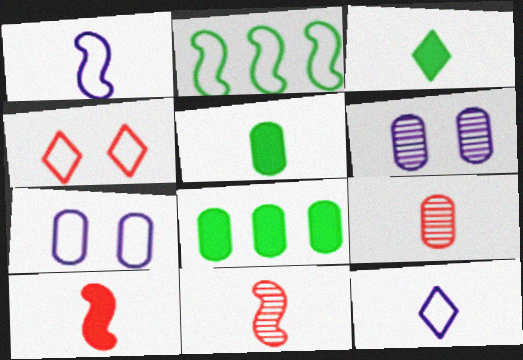[[1, 3, 9], 
[5, 11, 12], 
[7, 8, 9]]